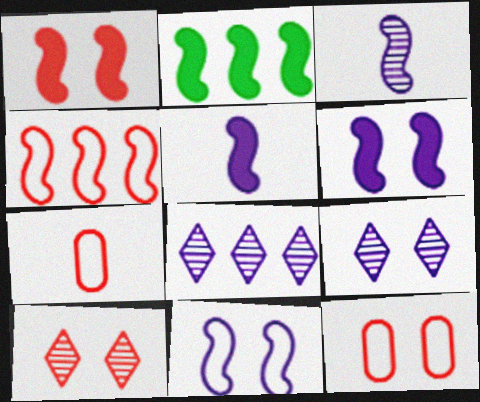[[1, 2, 5], 
[1, 10, 12], 
[2, 7, 9]]